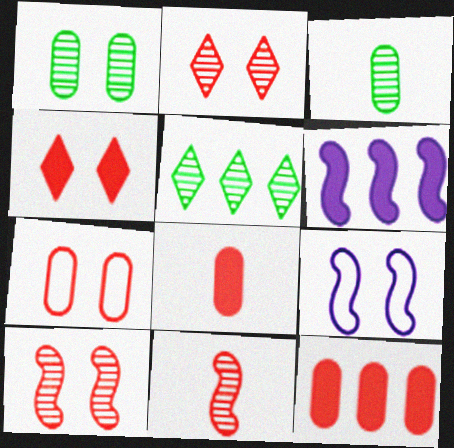[[1, 4, 9], 
[4, 7, 10], 
[5, 8, 9]]